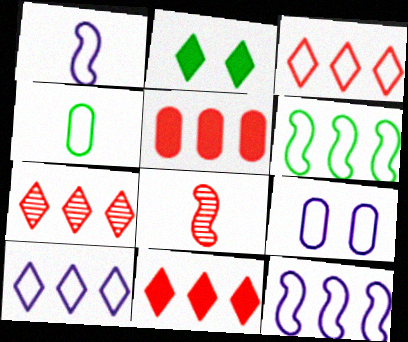[[1, 9, 10], 
[3, 7, 11]]